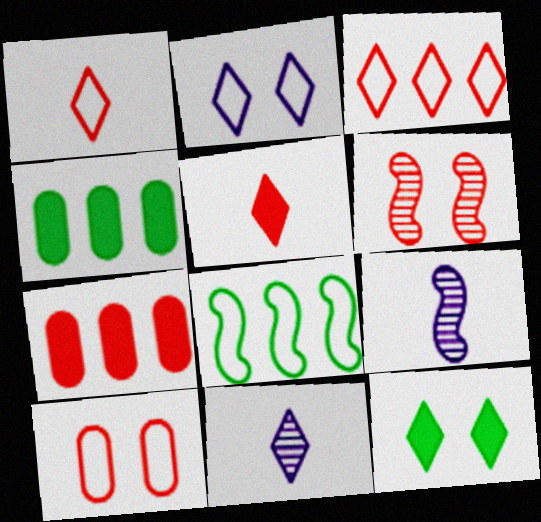[[1, 6, 7], 
[3, 11, 12]]